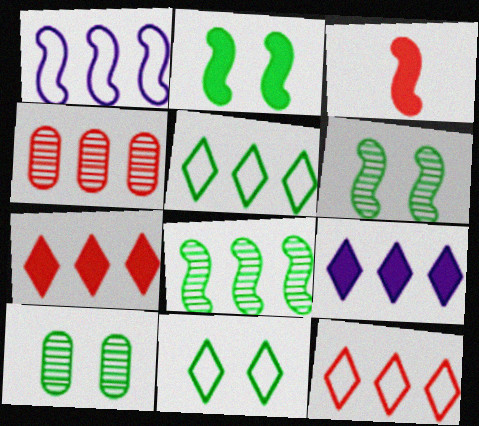[[1, 3, 6], 
[2, 10, 11]]